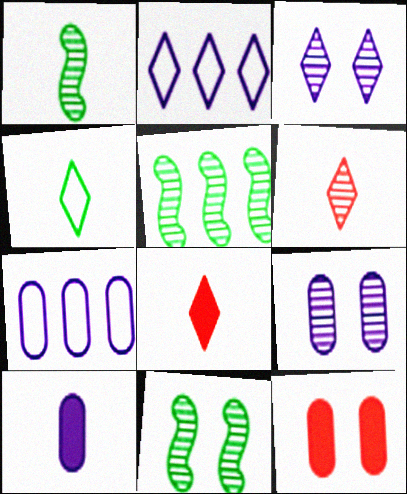[[1, 2, 12], 
[1, 5, 11], 
[5, 6, 9], 
[7, 8, 11], 
[7, 9, 10]]